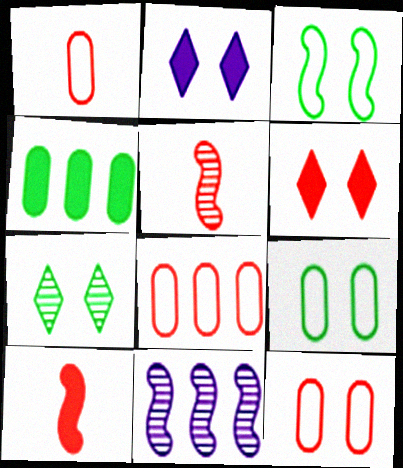[[1, 8, 12], 
[2, 4, 10], 
[3, 10, 11], 
[5, 6, 8]]